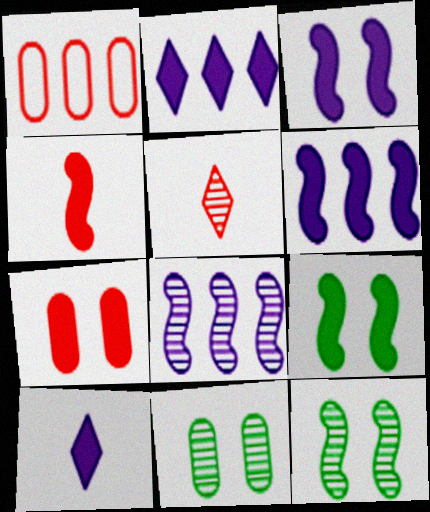[[1, 10, 12], 
[4, 6, 9], 
[5, 8, 11]]